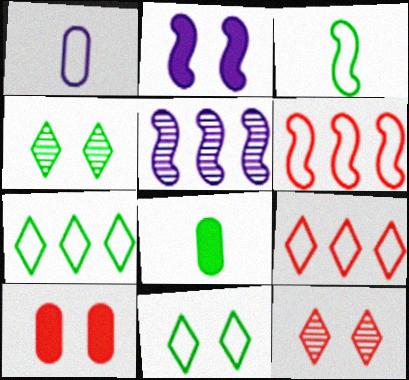[[1, 6, 11]]